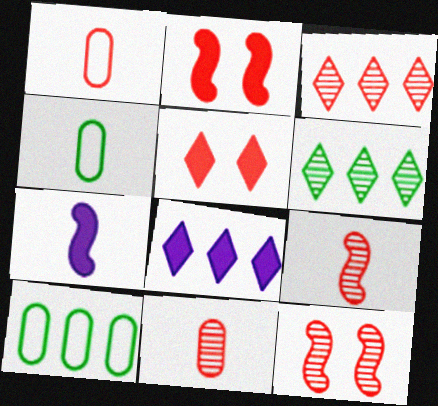[[1, 2, 3], 
[3, 11, 12], 
[4, 8, 12]]